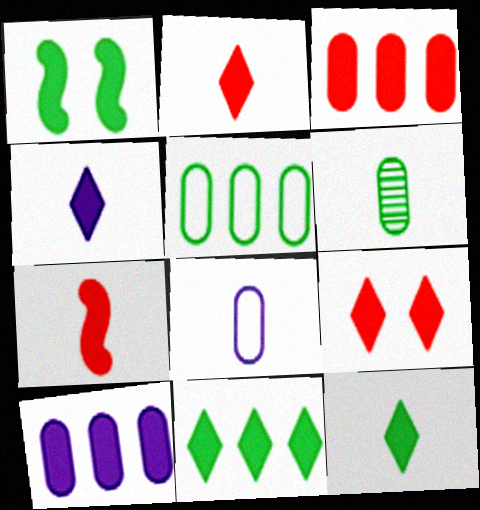[[1, 2, 10], 
[1, 3, 4], 
[2, 4, 12], 
[3, 7, 9], 
[4, 9, 11]]